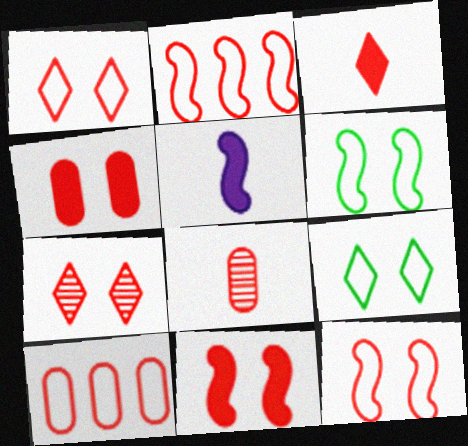[[4, 7, 12], 
[4, 8, 10]]